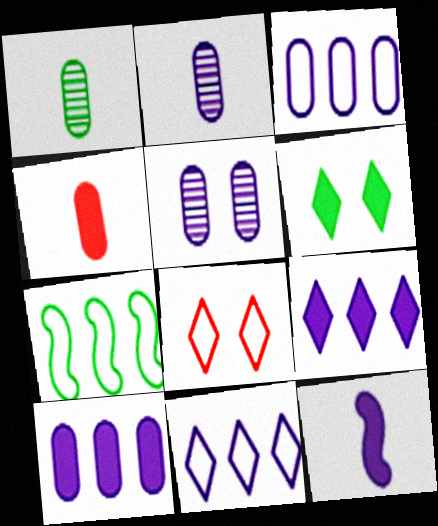[[1, 6, 7], 
[5, 11, 12]]